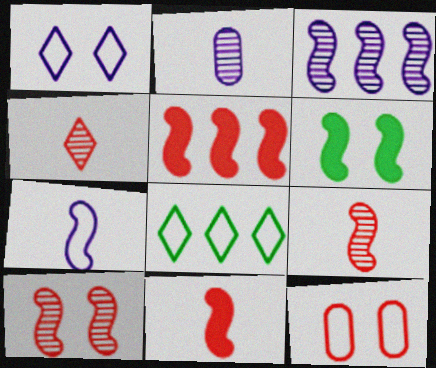[[4, 5, 12], 
[7, 8, 12]]